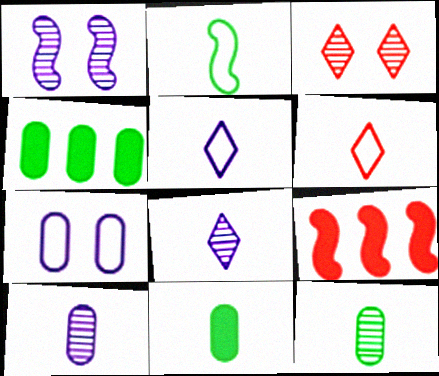[[1, 2, 9], 
[1, 4, 6]]